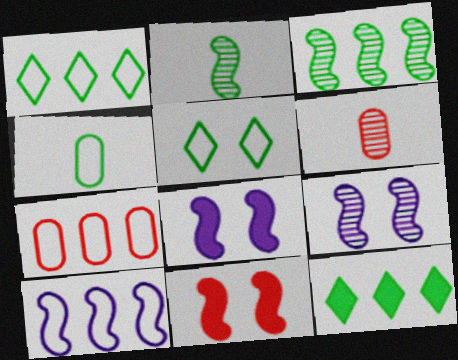[[1, 6, 8], 
[1, 7, 10], 
[2, 10, 11]]